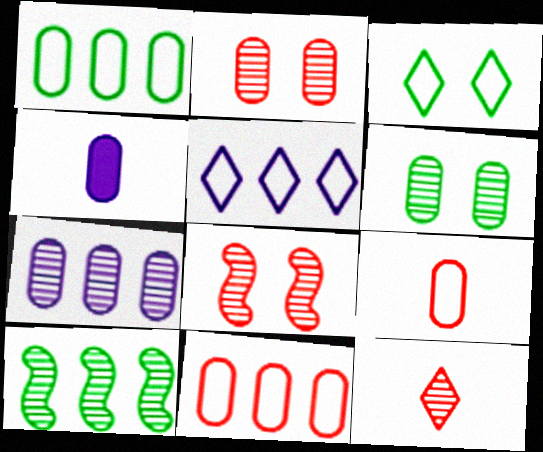[[1, 2, 4], 
[4, 6, 11]]